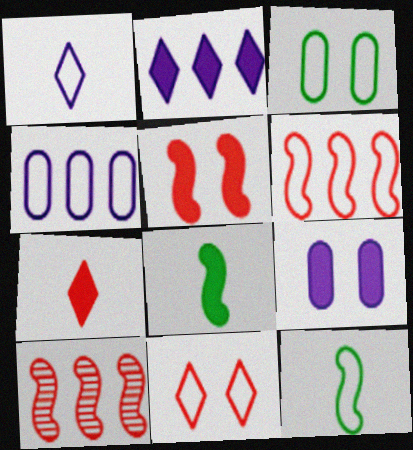[[1, 3, 6], 
[4, 11, 12]]